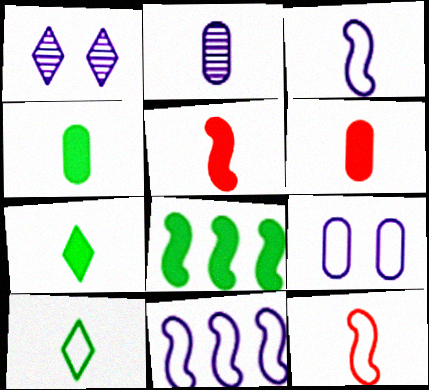[[2, 5, 10], 
[2, 7, 12]]